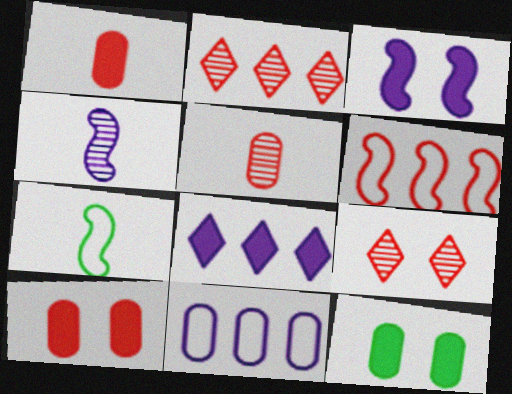[[1, 6, 9], 
[5, 11, 12]]